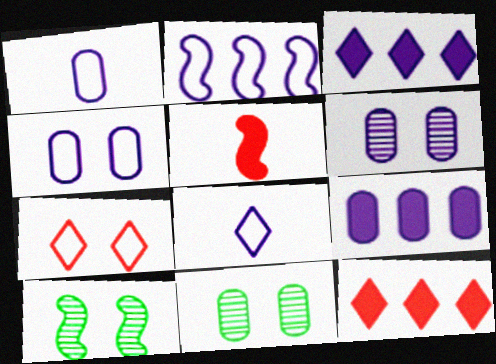[[1, 6, 9], 
[1, 10, 12], 
[2, 4, 8], 
[2, 5, 10]]